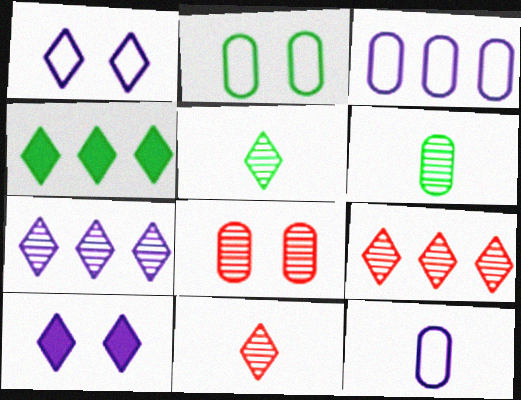[[1, 4, 11]]